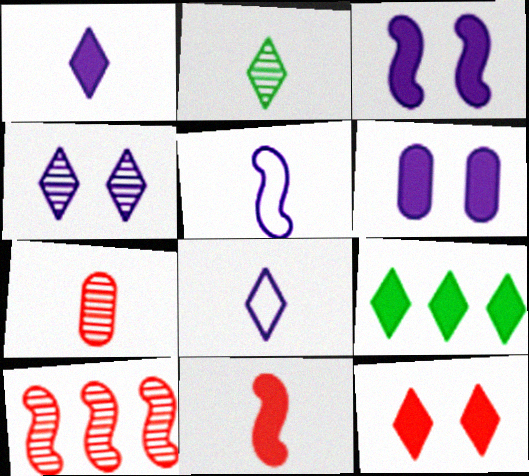[[1, 9, 12], 
[6, 9, 11]]